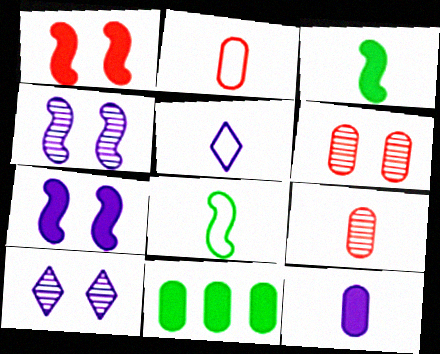[[2, 5, 8], 
[3, 5, 9]]